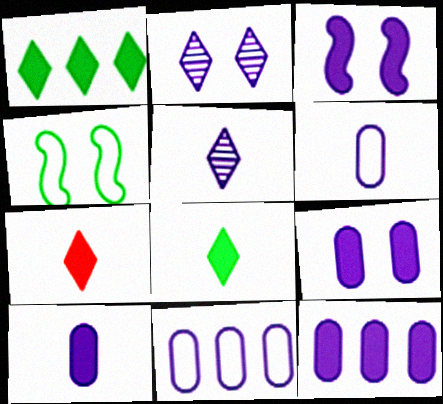[[3, 5, 11], 
[9, 10, 12]]